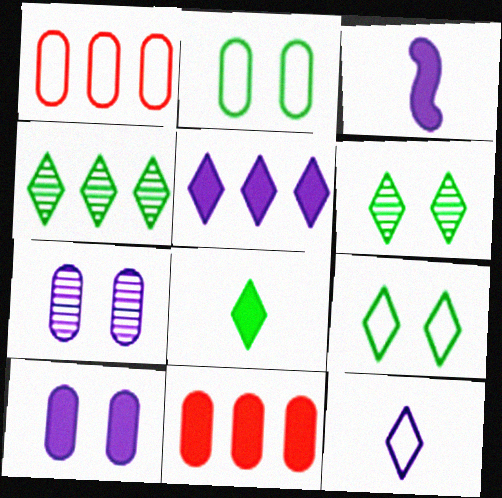[[1, 3, 6], 
[3, 5, 10], 
[4, 8, 9]]